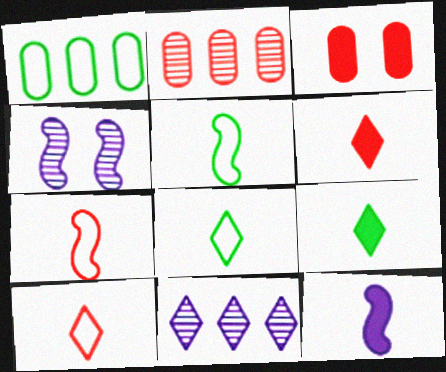[[1, 4, 6], 
[3, 5, 11]]